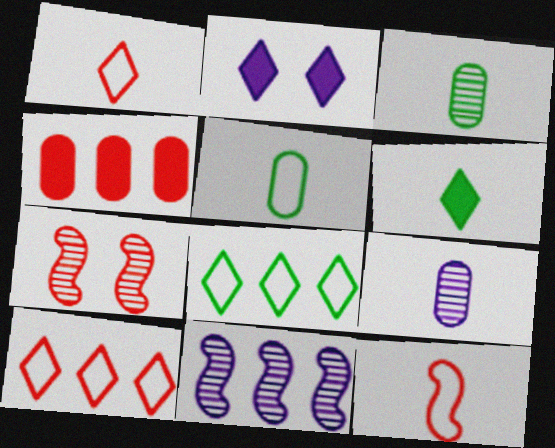[[1, 4, 7], 
[4, 8, 11], 
[6, 9, 12]]